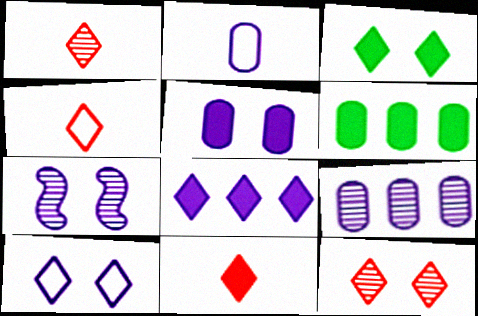[[1, 4, 11], 
[2, 5, 9], 
[2, 7, 8], 
[3, 8, 11], 
[3, 10, 12], 
[4, 6, 7], 
[5, 7, 10]]